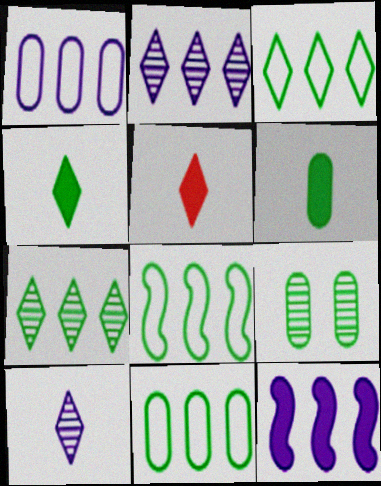[[1, 2, 12], 
[3, 8, 11], 
[4, 8, 9], 
[6, 9, 11]]